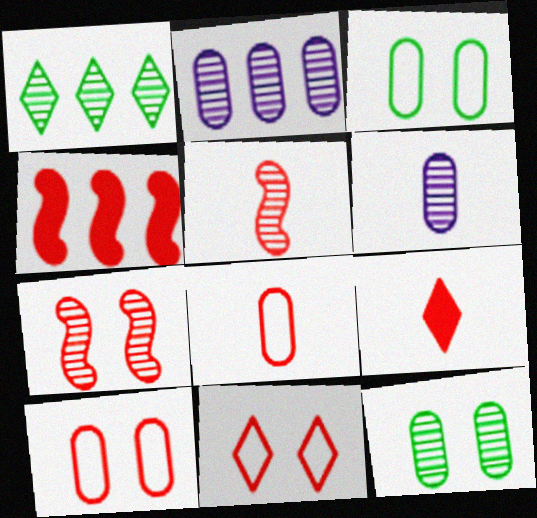[[1, 6, 7], 
[5, 8, 9]]